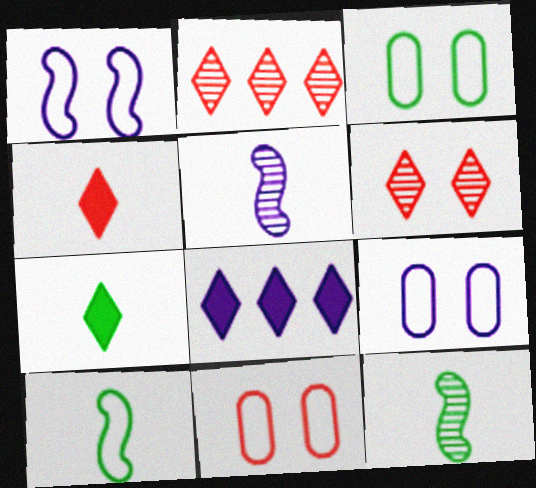[[3, 9, 11], 
[5, 8, 9], 
[8, 11, 12]]